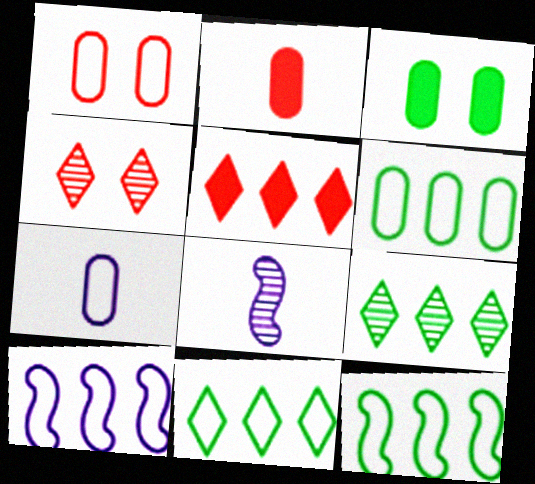[[1, 6, 7], 
[6, 11, 12]]